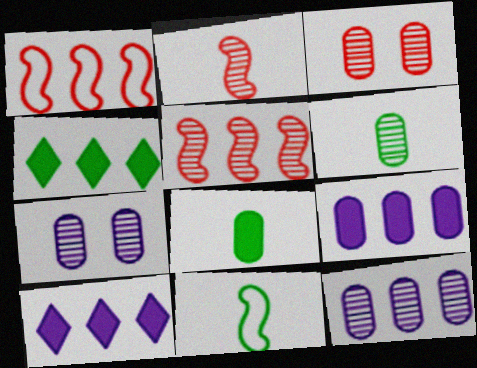[[1, 4, 12], 
[3, 6, 12], 
[3, 10, 11]]